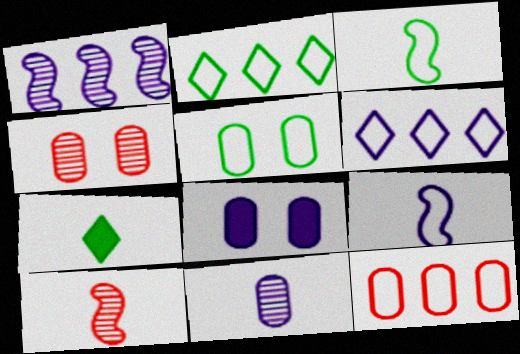[[2, 3, 5], 
[2, 8, 10], 
[4, 5, 8]]